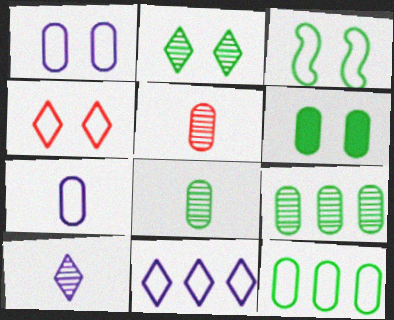[[1, 3, 4], 
[2, 3, 6], 
[6, 8, 12]]